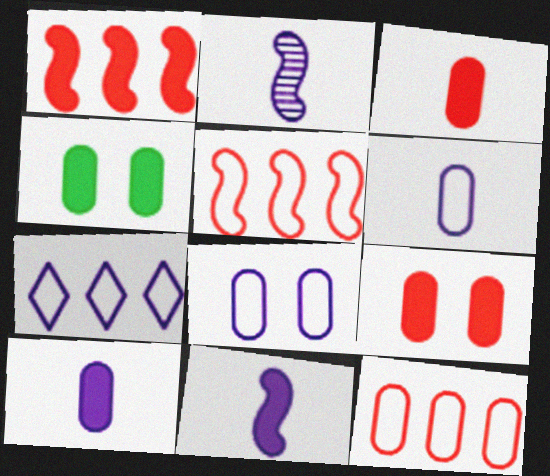[]